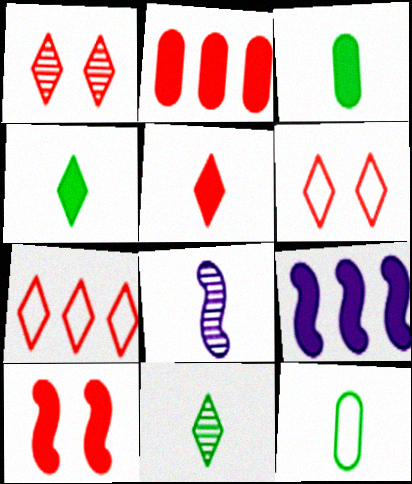[[1, 5, 7], 
[1, 9, 12], 
[2, 5, 10], 
[5, 8, 12]]